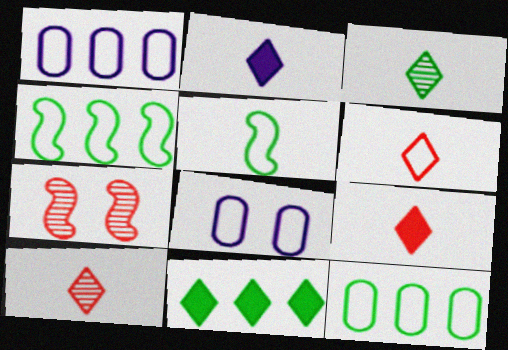[[2, 3, 6], 
[2, 7, 12], 
[4, 6, 8], 
[6, 9, 10]]